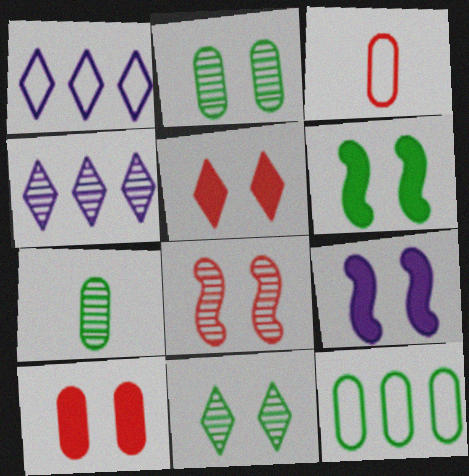[[3, 4, 6], 
[4, 7, 8]]